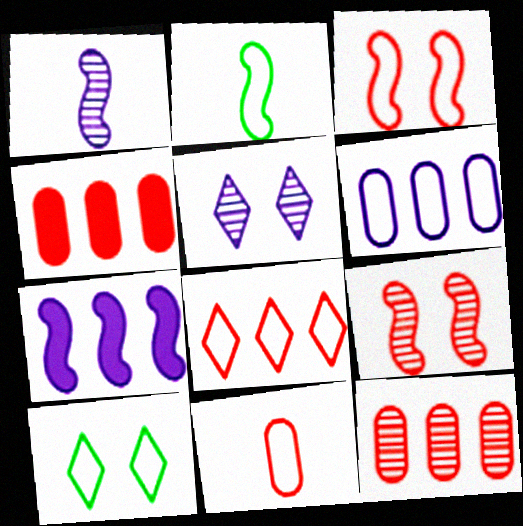[[1, 4, 10], 
[2, 4, 5], 
[2, 7, 9], 
[3, 8, 11]]